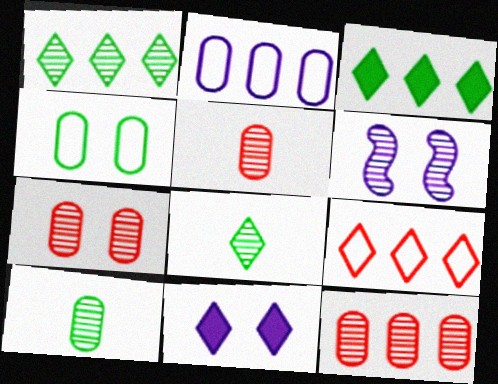[[1, 5, 6], 
[5, 7, 12], 
[6, 8, 12], 
[8, 9, 11]]